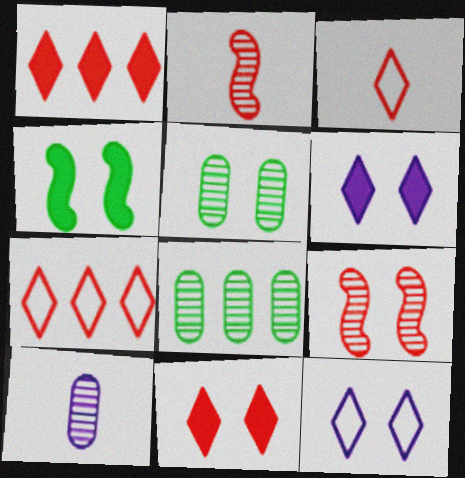[[4, 7, 10]]